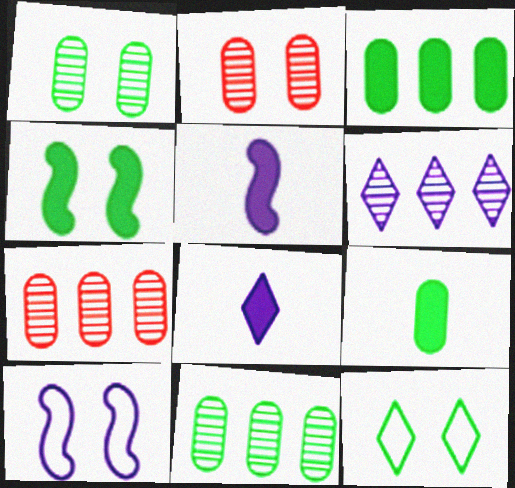[[1, 4, 12], 
[5, 7, 12]]